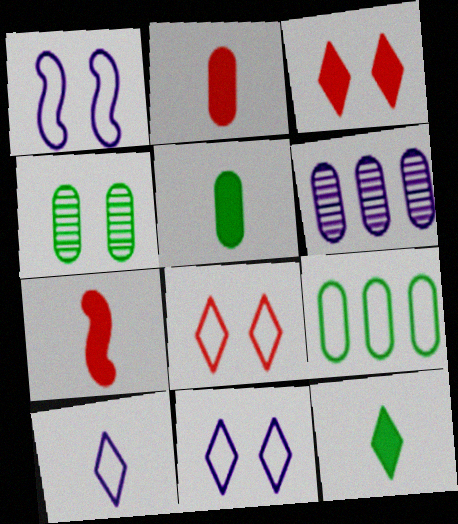[[1, 3, 4], 
[4, 5, 9]]